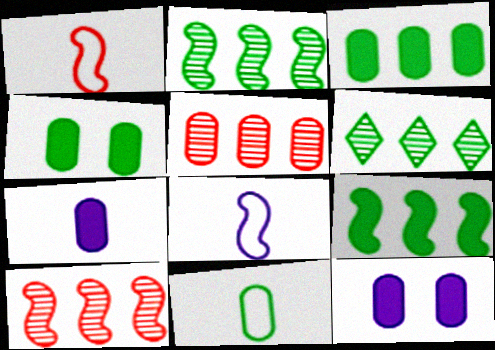[[1, 6, 12], 
[5, 11, 12]]